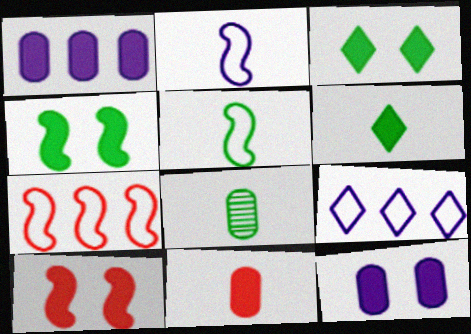[[1, 6, 10], 
[3, 10, 12], 
[5, 6, 8], 
[8, 9, 10]]